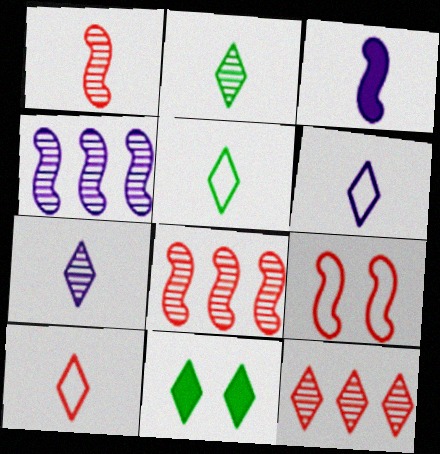[[5, 6, 10], 
[6, 11, 12]]